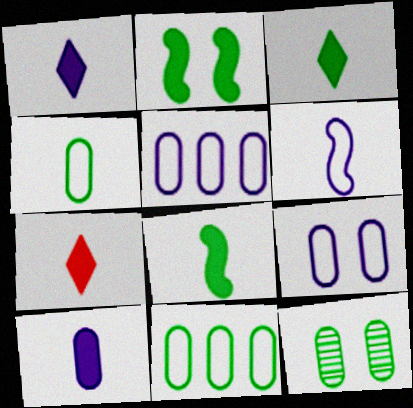[[1, 3, 7], 
[7, 8, 10]]